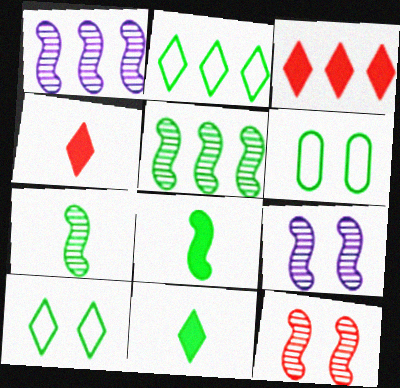[[1, 4, 6], 
[1, 7, 12], 
[5, 6, 11]]